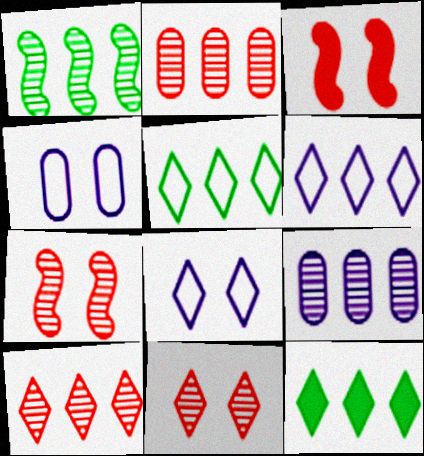[[1, 9, 10], 
[6, 10, 12]]